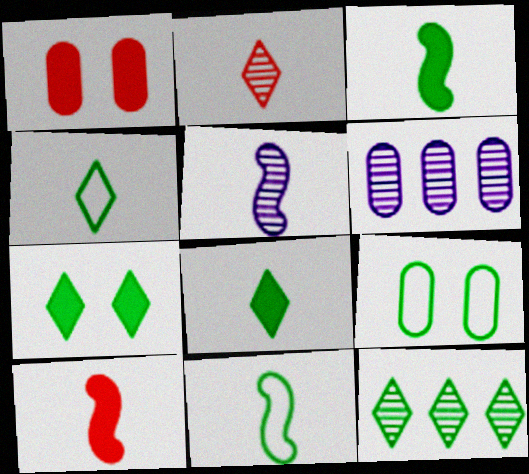[[3, 9, 12], 
[4, 7, 12], 
[5, 10, 11]]